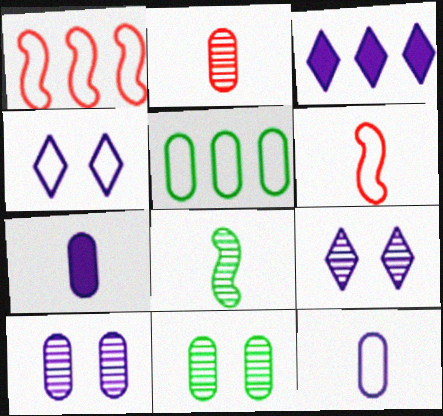[[3, 6, 11], 
[4, 5, 6]]